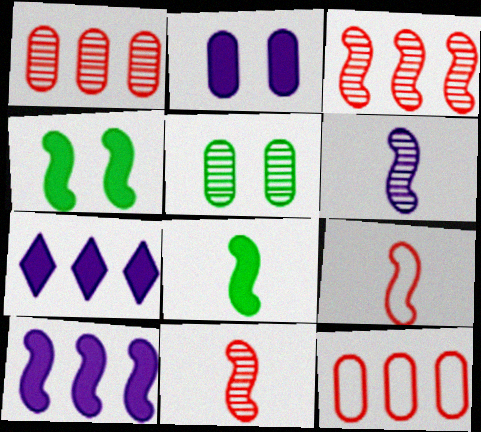[[5, 7, 9], 
[6, 8, 9]]